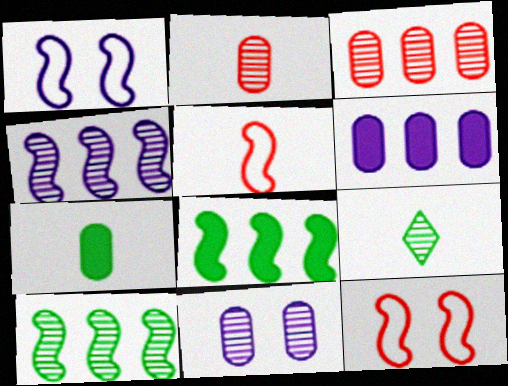[[6, 9, 12]]